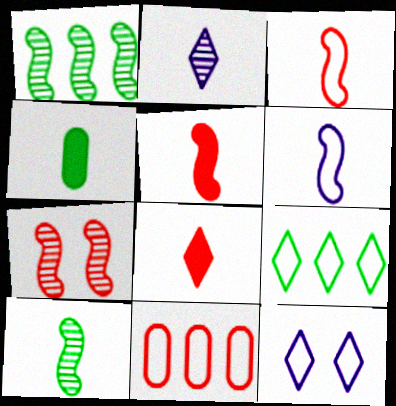[[2, 3, 4], 
[5, 6, 10], 
[7, 8, 11]]